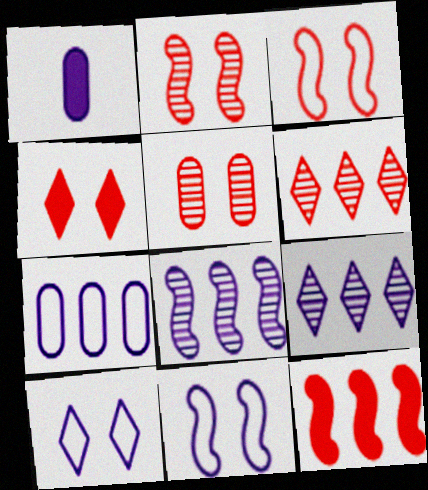[[1, 8, 10], 
[1, 9, 11], 
[3, 4, 5]]